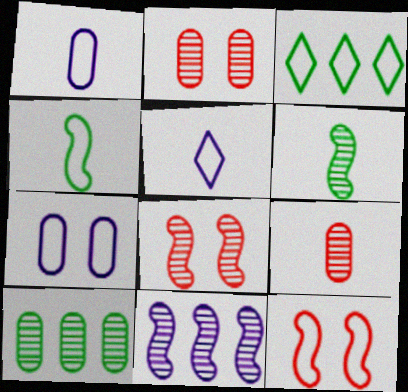[[1, 3, 12], 
[6, 8, 11]]